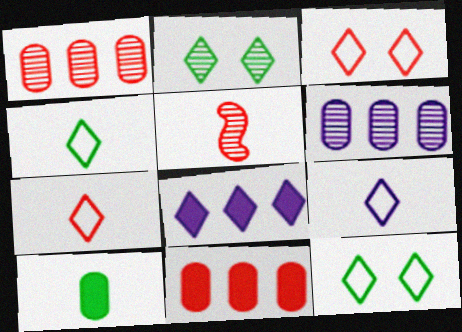[[2, 5, 6], 
[2, 7, 8], 
[3, 5, 11], 
[4, 7, 9], 
[5, 9, 10]]